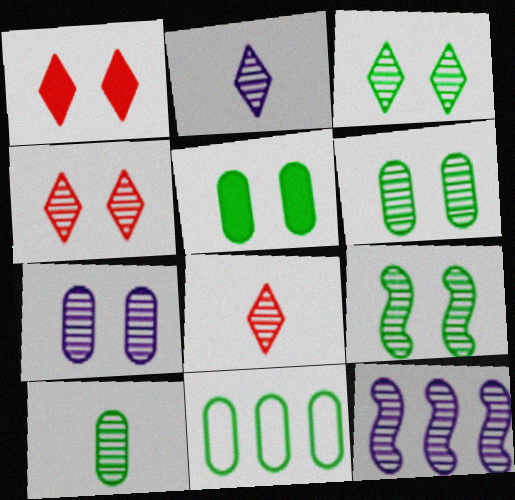[[2, 7, 12], 
[3, 6, 9], 
[4, 7, 9], 
[4, 10, 12], 
[5, 10, 11], 
[6, 8, 12]]